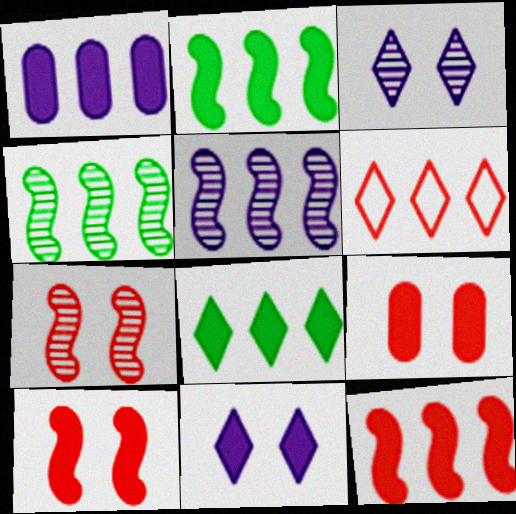[[1, 4, 6], 
[1, 8, 12]]